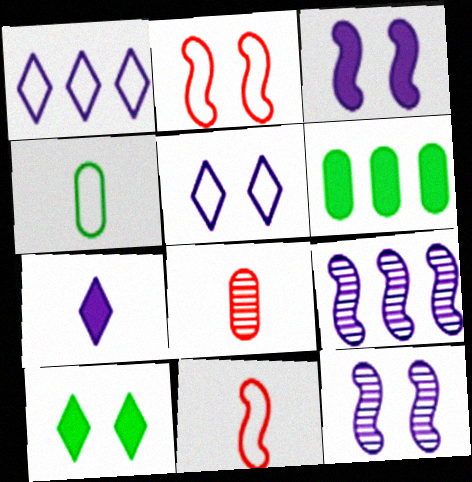[[1, 2, 4]]